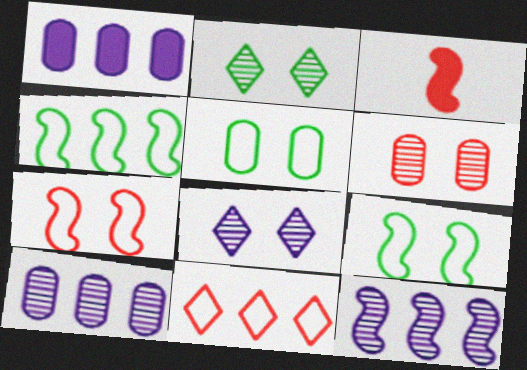[[3, 6, 11], 
[3, 9, 12]]